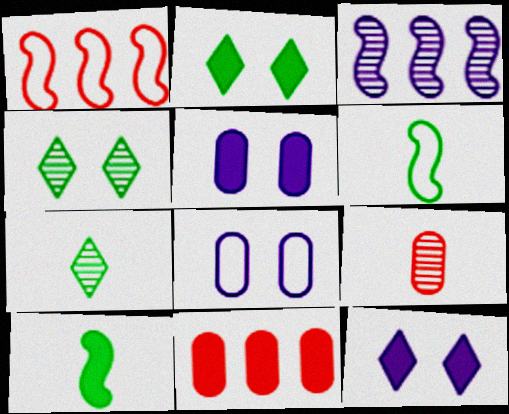[[1, 5, 7], 
[3, 4, 9], 
[10, 11, 12]]